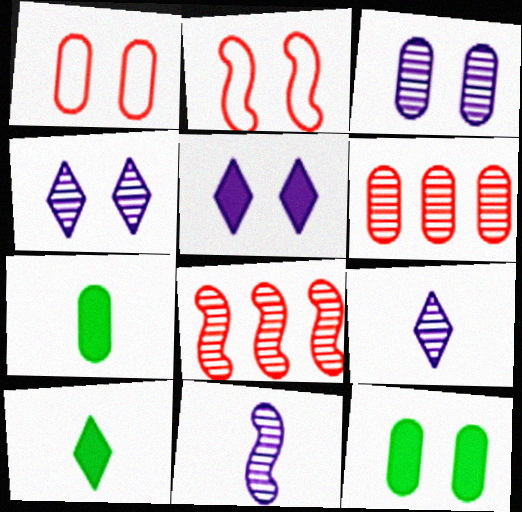[[1, 3, 12], 
[2, 4, 12]]